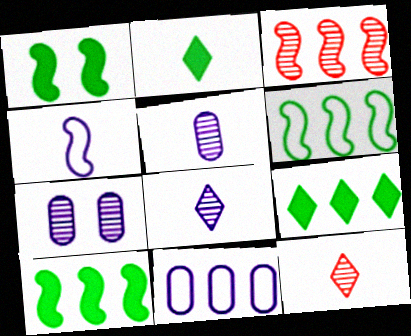[[1, 3, 4], 
[1, 11, 12], 
[3, 9, 11]]